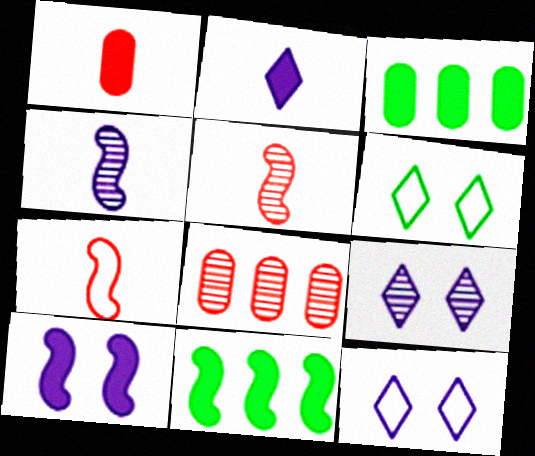[[3, 5, 12], 
[3, 7, 9]]